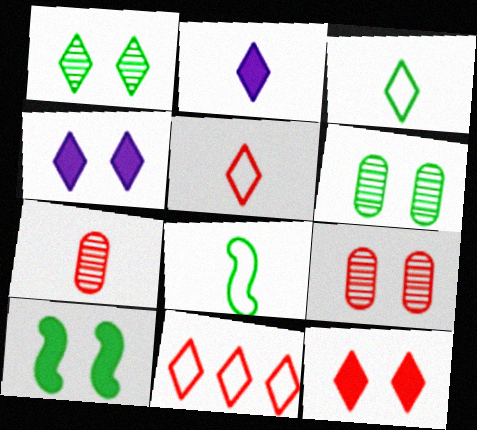[[1, 2, 11], 
[2, 7, 8]]